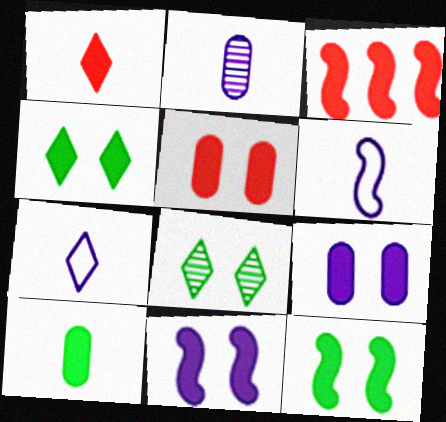[[1, 3, 5], 
[4, 5, 11]]